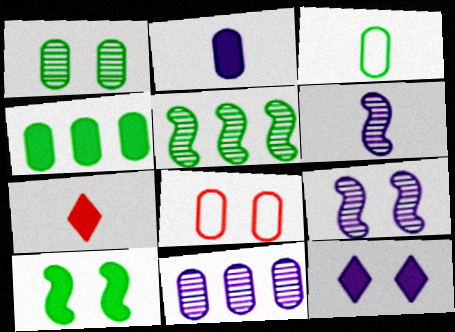[[1, 3, 4], 
[3, 6, 7]]